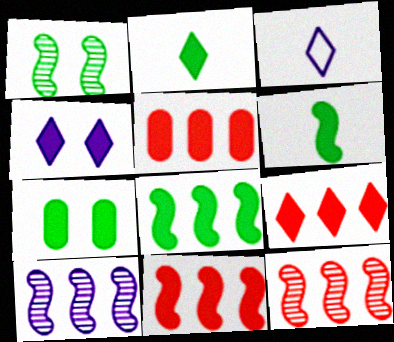[[1, 3, 5], 
[2, 4, 9], 
[2, 7, 8], 
[3, 7, 12], 
[4, 5, 6], 
[5, 9, 11]]